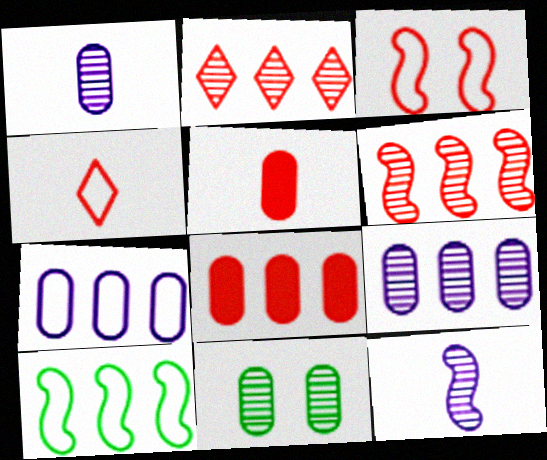[[2, 3, 5], 
[2, 11, 12], 
[5, 7, 11]]